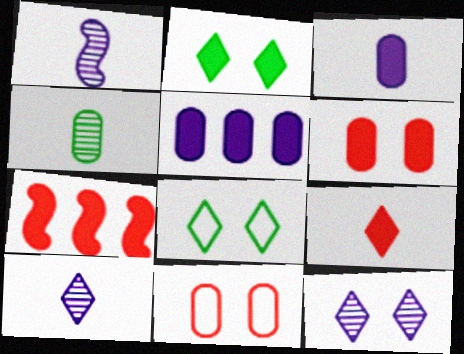[[2, 3, 7], 
[4, 5, 11], 
[6, 7, 9]]